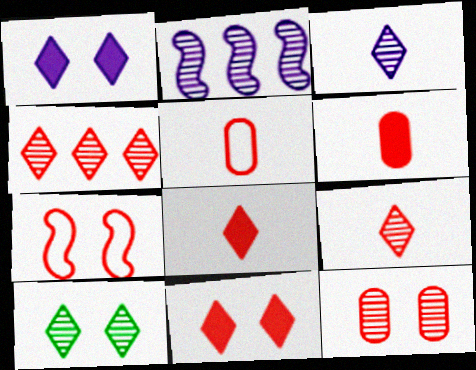[[3, 4, 10], 
[4, 6, 7], 
[7, 11, 12]]